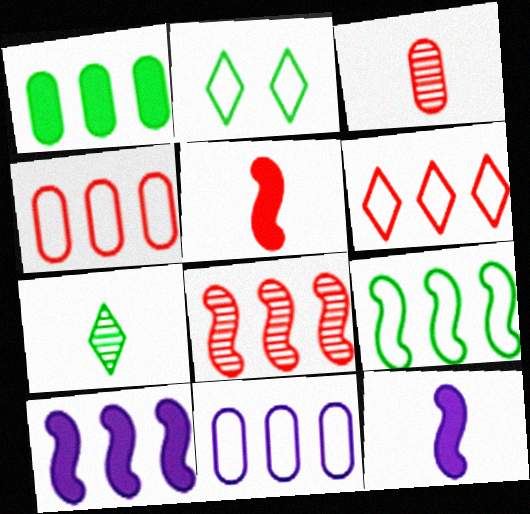[[2, 3, 10], 
[6, 9, 11], 
[8, 9, 10]]